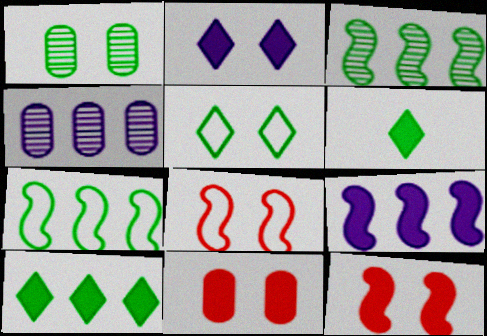[[1, 2, 8], 
[1, 6, 7], 
[4, 6, 8], 
[6, 9, 11]]